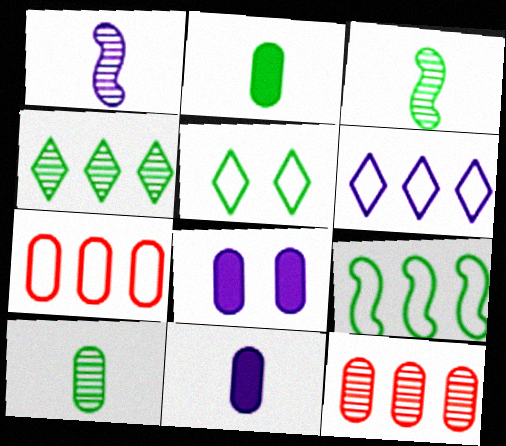[[1, 6, 8], 
[6, 7, 9], 
[7, 8, 10]]